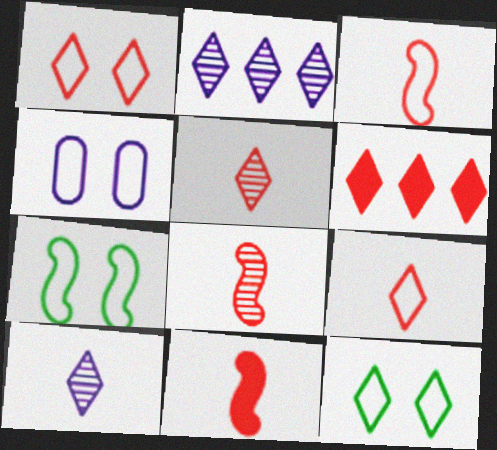[[1, 4, 7], 
[1, 5, 6], 
[3, 8, 11], 
[6, 10, 12]]